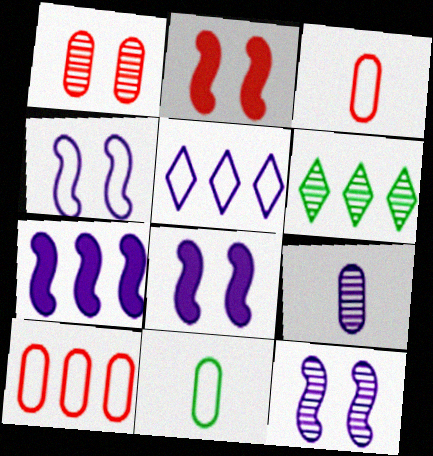[[3, 6, 8], 
[4, 8, 12], 
[5, 8, 9], 
[6, 7, 10]]